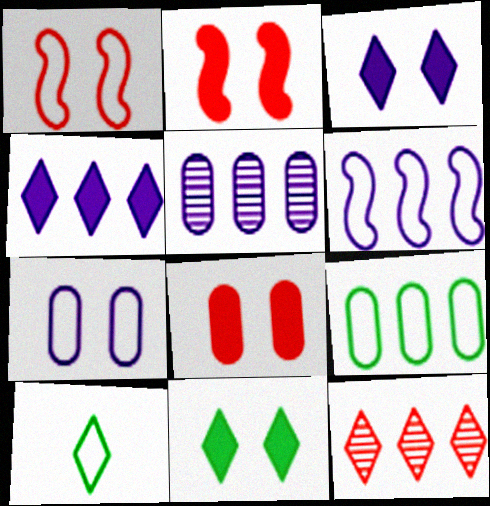[[2, 5, 10], 
[3, 10, 12], 
[4, 5, 6]]